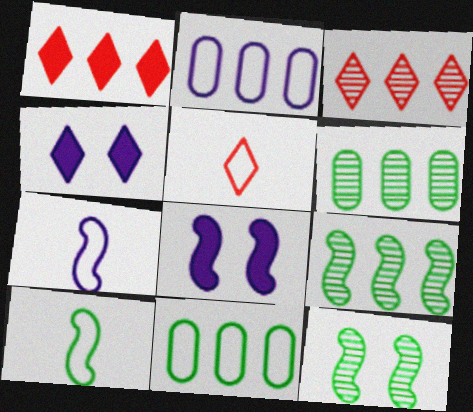[[1, 2, 9], 
[5, 6, 8]]